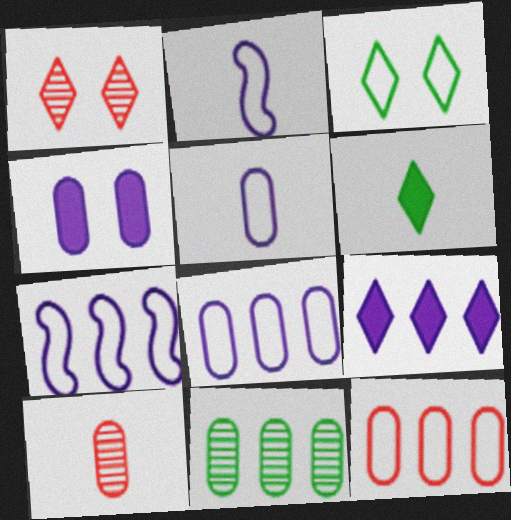[[2, 3, 12], 
[2, 6, 10]]